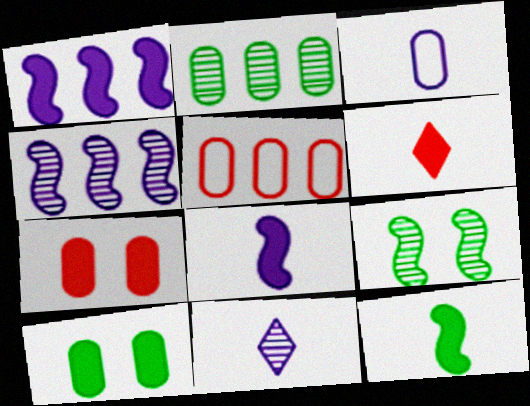[[1, 6, 10], 
[2, 3, 7], 
[3, 8, 11]]